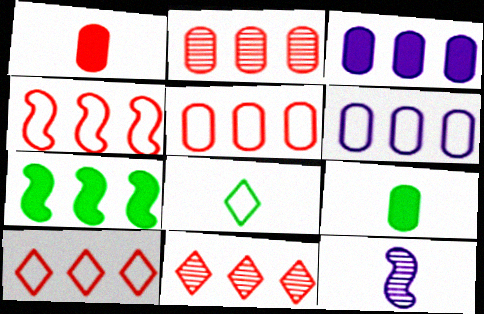[[1, 8, 12], 
[4, 5, 10], 
[6, 7, 11]]